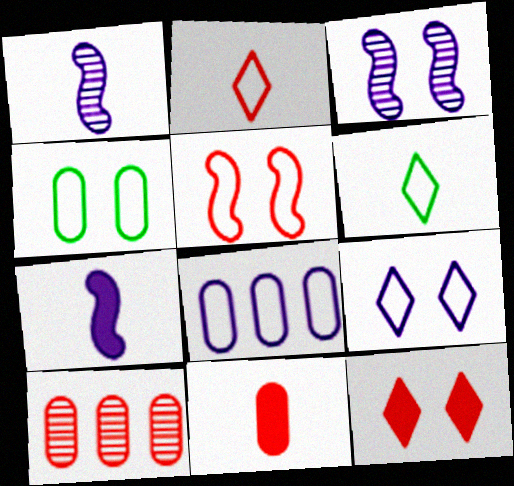[[1, 6, 11], 
[3, 4, 12], 
[4, 5, 9], 
[5, 6, 8]]